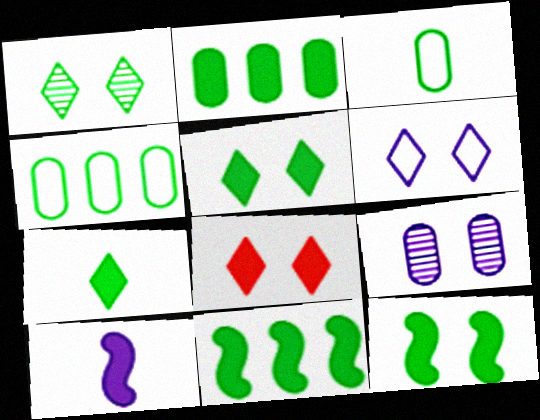[[1, 3, 11], 
[1, 6, 8], 
[2, 7, 12], 
[2, 8, 10]]